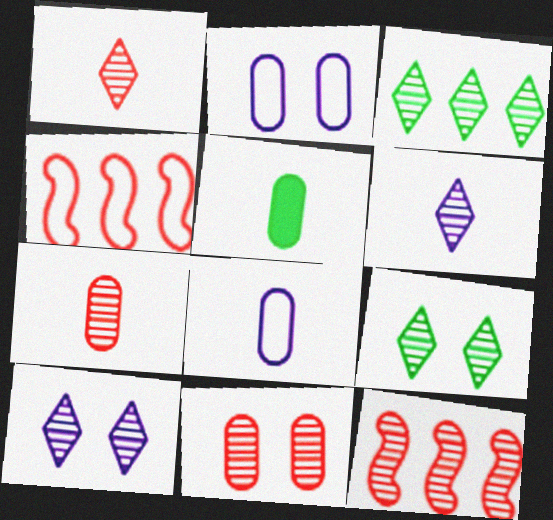[[1, 3, 10], 
[1, 11, 12], 
[4, 5, 10], 
[5, 7, 8]]